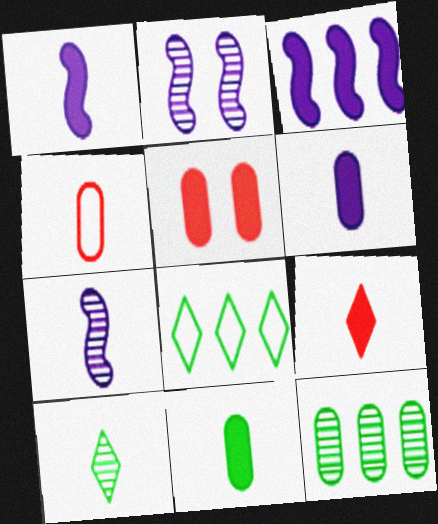[[1, 4, 10], 
[1, 9, 11], 
[5, 7, 8]]